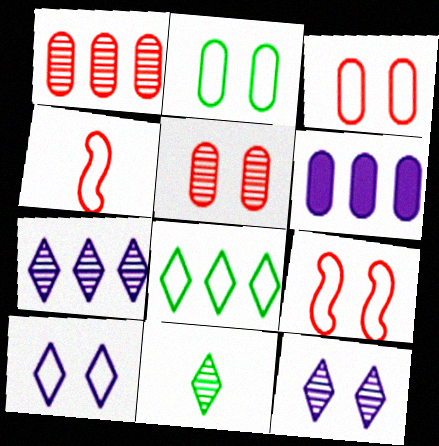[[2, 9, 10], 
[6, 9, 11]]